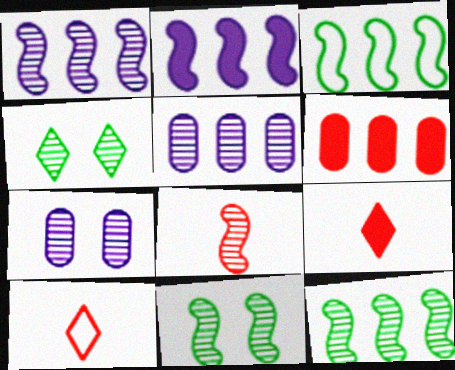[[1, 8, 11], 
[3, 7, 9], 
[4, 5, 8]]